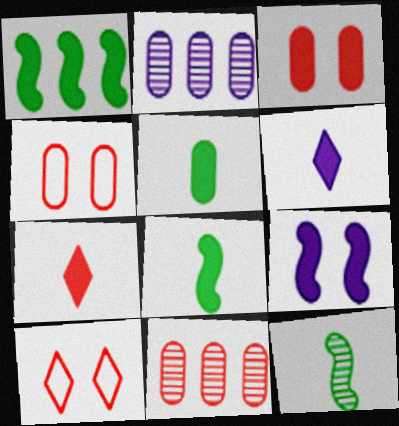[[1, 3, 6], 
[2, 4, 5], 
[2, 8, 10]]